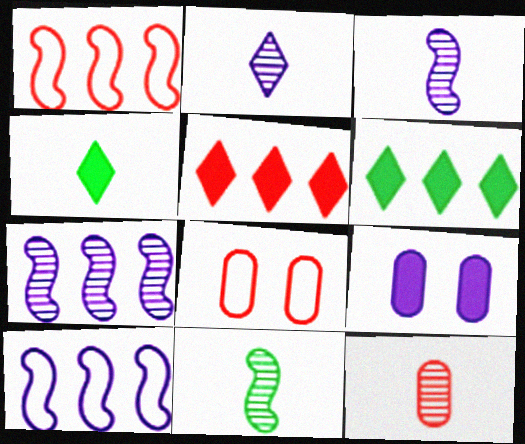[[2, 9, 10], 
[2, 11, 12], 
[3, 6, 8], 
[4, 7, 8]]